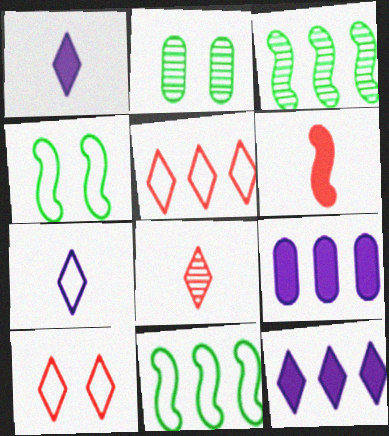[[3, 5, 9], 
[4, 8, 9]]